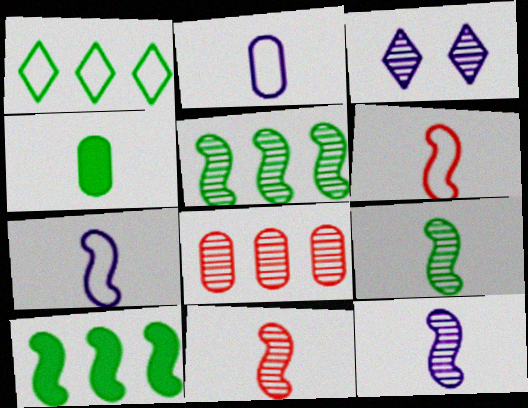[[3, 8, 9], 
[9, 11, 12]]